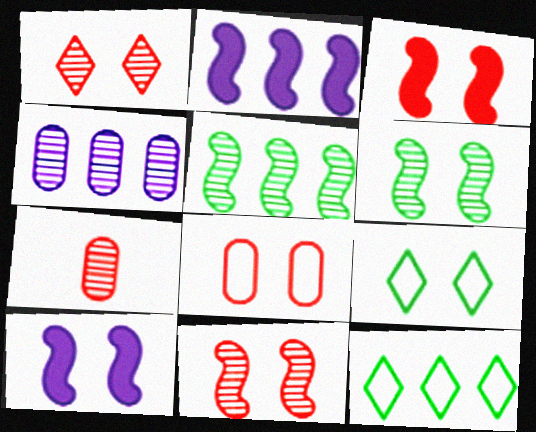[[1, 3, 8], 
[2, 7, 9], 
[7, 10, 12]]